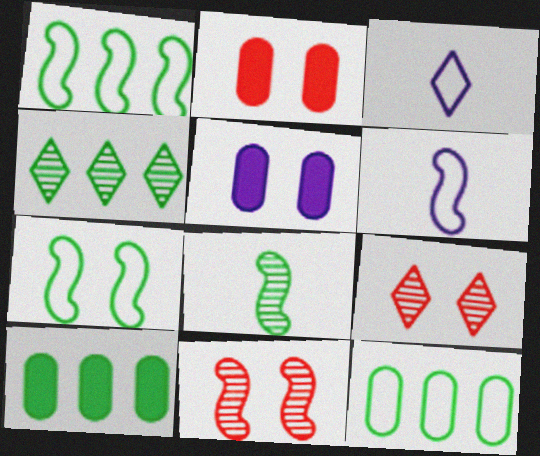[[1, 4, 10], 
[2, 4, 6], 
[3, 10, 11], 
[5, 7, 9], 
[6, 9, 10]]